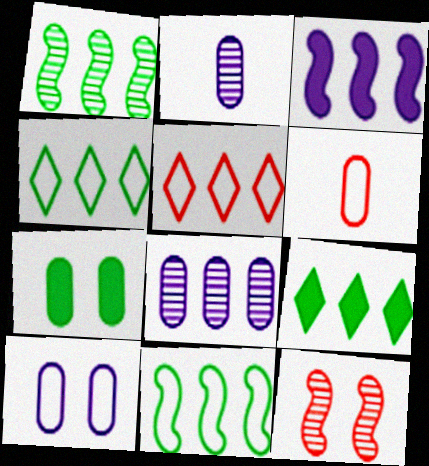[[6, 7, 8]]